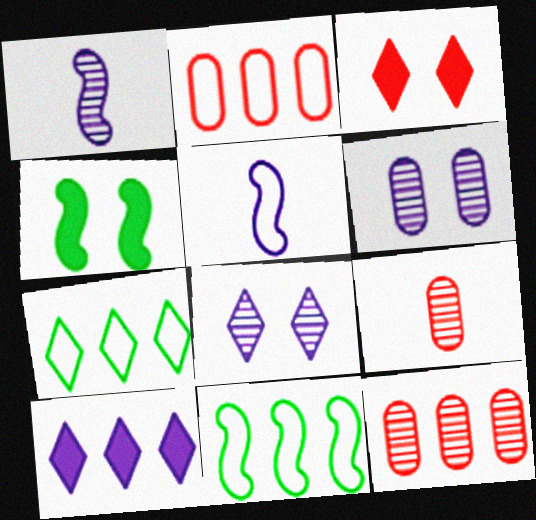[[5, 6, 10], 
[10, 11, 12]]